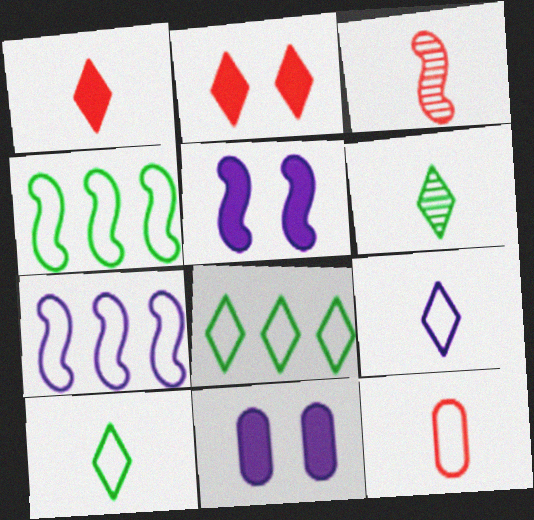[[1, 3, 12], 
[1, 6, 9], 
[3, 4, 5], 
[3, 8, 11]]